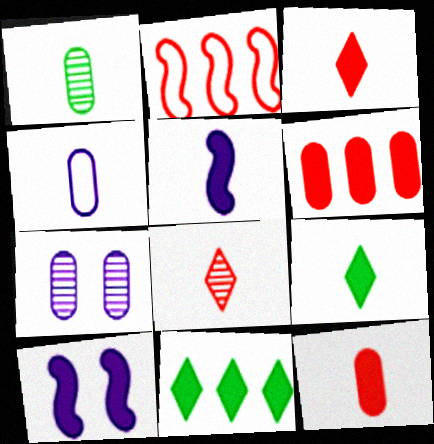[[1, 4, 12], 
[2, 7, 9], 
[5, 9, 12], 
[6, 9, 10], 
[10, 11, 12]]